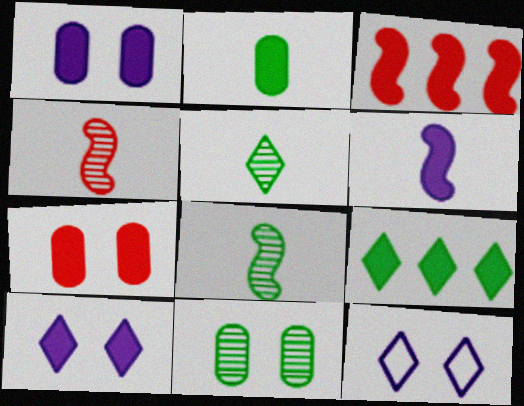[[2, 3, 10], 
[6, 7, 9]]